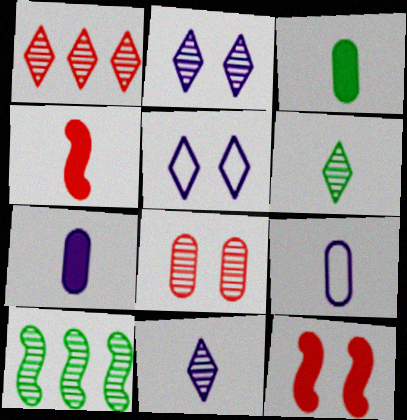[[1, 2, 6], 
[4, 6, 9], 
[8, 10, 11]]